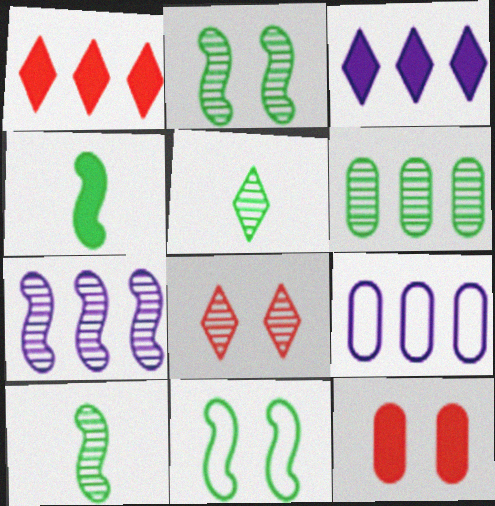[[2, 5, 6], 
[3, 4, 12], 
[3, 7, 9], 
[4, 8, 9]]